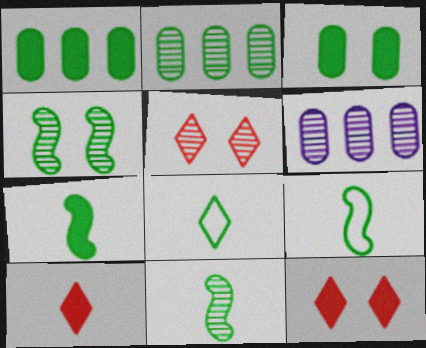[[1, 4, 8], 
[5, 6, 11], 
[6, 9, 12], 
[7, 9, 11]]